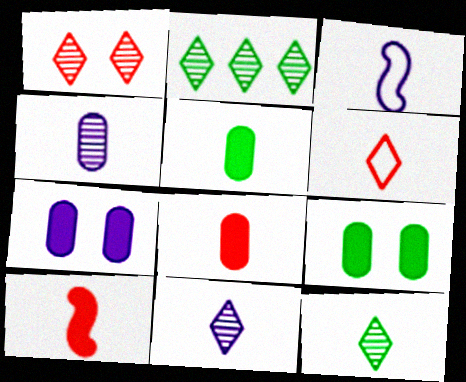[[1, 2, 11], 
[3, 8, 12]]